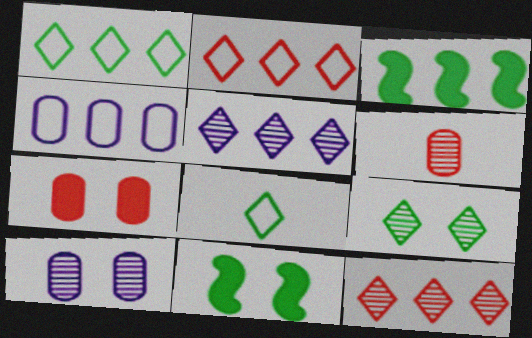[[3, 4, 12]]